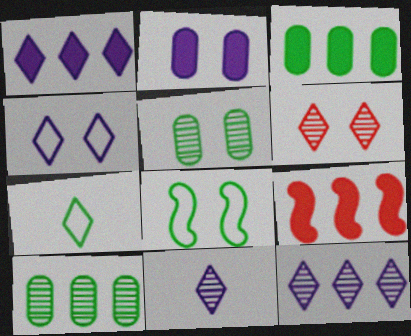[[1, 3, 9], 
[1, 4, 11], 
[1, 6, 7], 
[2, 6, 8]]